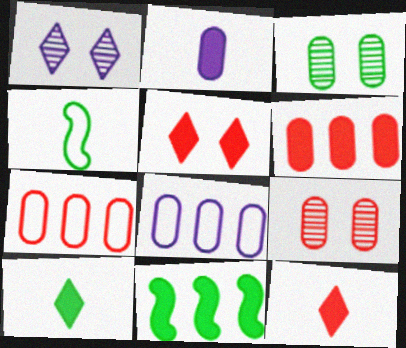[[1, 4, 6], 
[2, 3, 7], 
[2, 5, 11]]